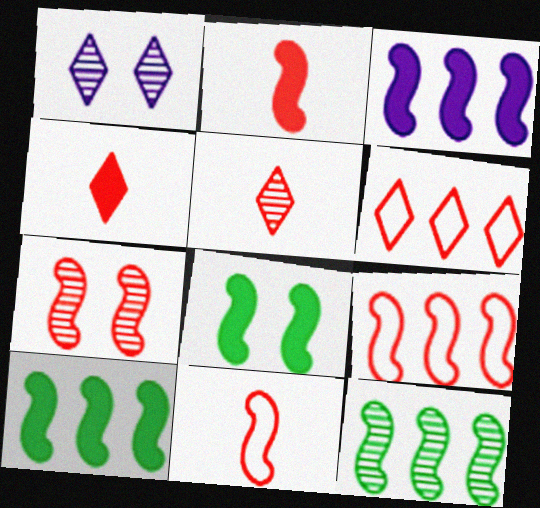[[2, 3, 8], 
[2, 7, 9], 
[3, 9, 12]]